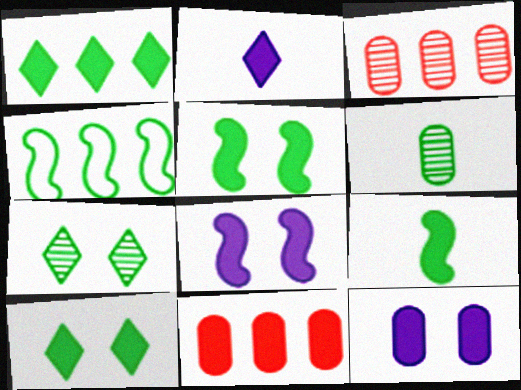[[2, 5, 11], 
[4, 6, 10]]